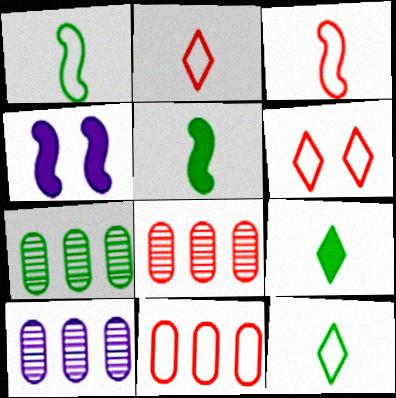[[2, 4, 7], 
[3, 6, 11], 
[4, 8, 12], 
[5, 6, 10], 
[7, 8, 10]]